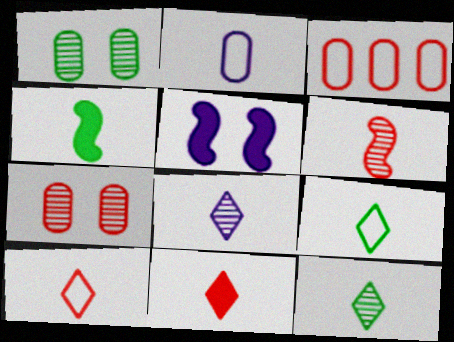[[3, 5, 12], 
[8, 9, 11]]